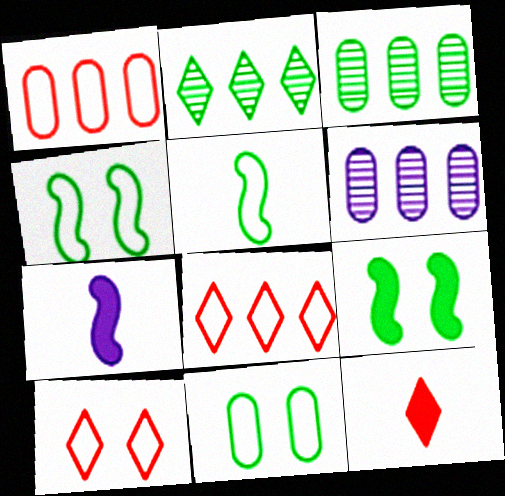[[3, 7, 10], 
[4, 6, 12]]